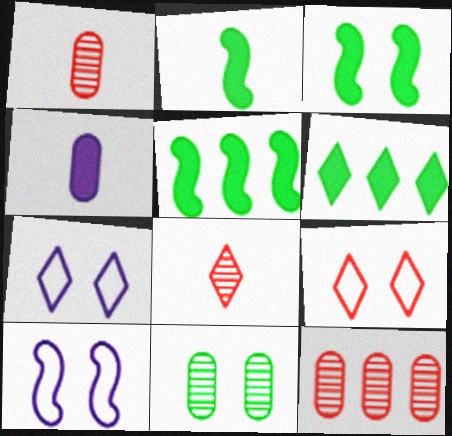[[1, 5, 7], 
[1, 6, 10], 
[2, 3, 5], 
[2, 7, 12], 
[6, 7, 8]]